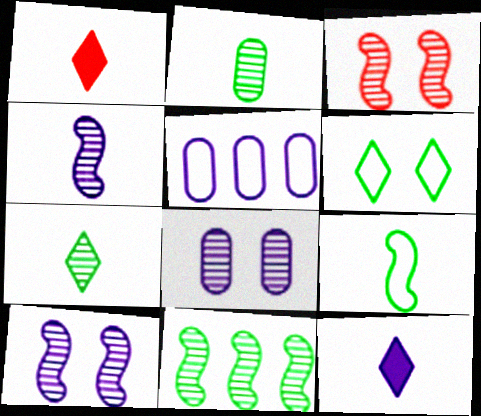[[3, 4, 11], 
[5, 10, 12]]